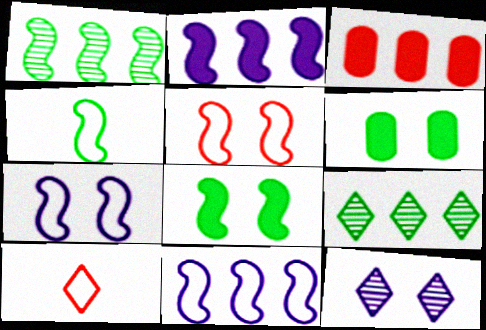[[1, 4, 8], 
[3, 4, 12], 
[3, 9, 11], 
[4, 5, 11], 
[4, 6, 9], 
[5, 6, 12]]